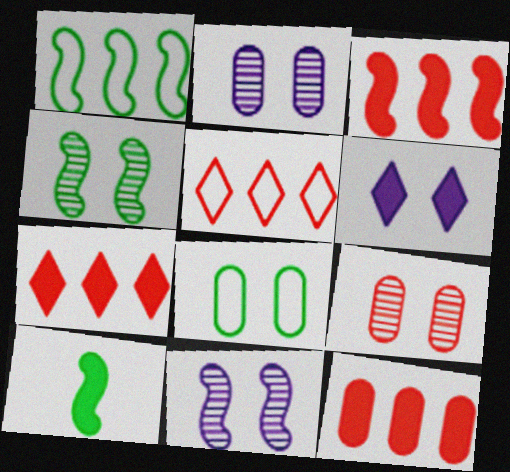[[1, 4, 10], 
[2, 5, 10], 
[3, 7, 12], 
[6, 10, 12]]